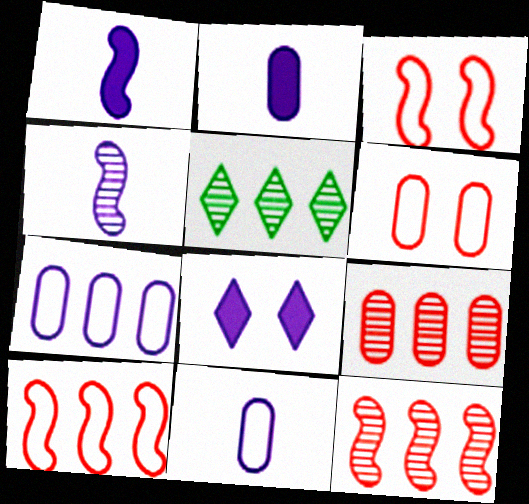[[1, 5, 6], 
[2, 3, 5], 
[4, 7, 8]]